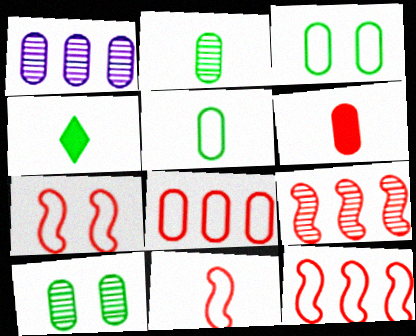[[1, 3, 6], 
[1, 4, 7], 
[7, 11, 12]]